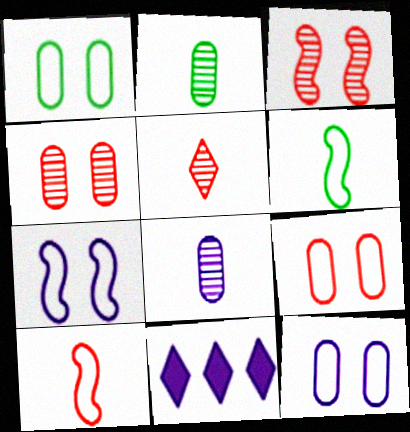[[1, 9, 12], 
[4, 6, 11], 
[7, 8, 11]]